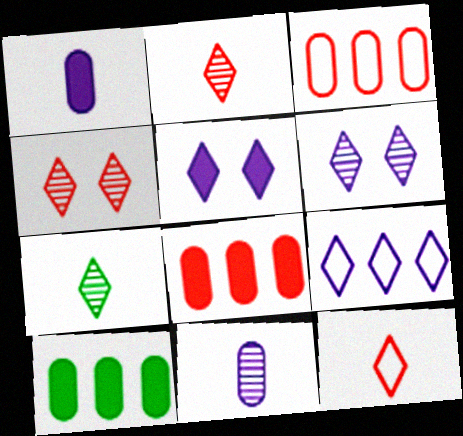[]